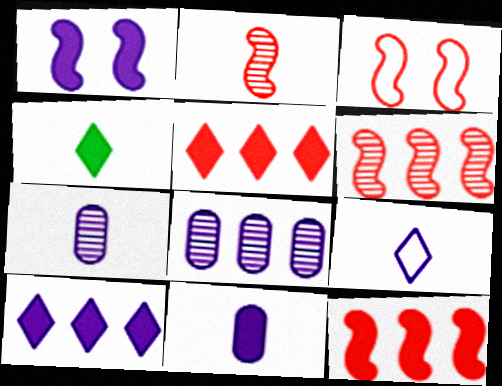[[1, 8, 9], 
[1, 10, 11], 
[2, 3, 12], 
[3, 4, 8]]